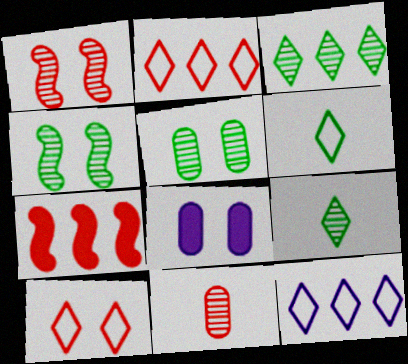[[4, 8, 10], 
[6, 10, 12], 
[7, 10, 11]]